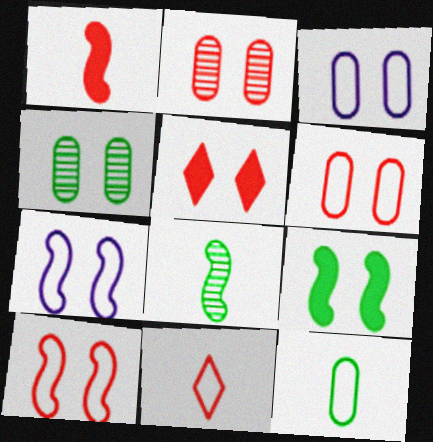[[2, 5, 10], 
[4, 5, 7]]